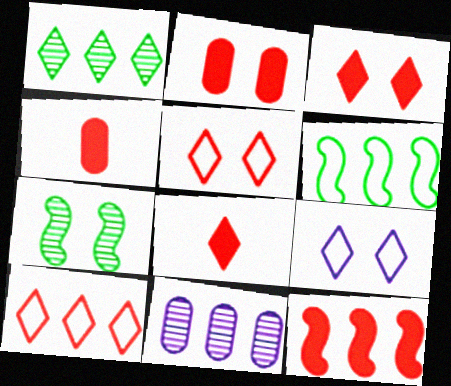[[1, 8, 9], 
[2, 7, 9], 
[2, 8, 12], 
[3, 4, 12]]